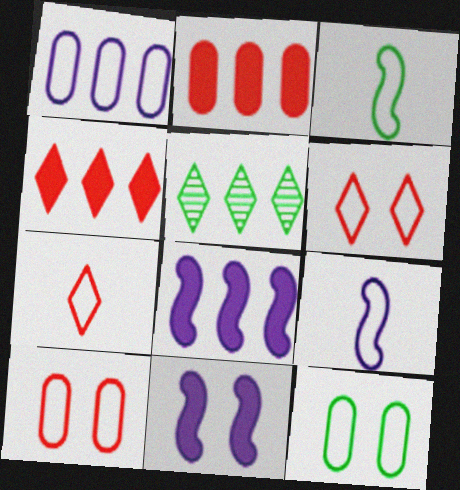[[1, 3, 6]]